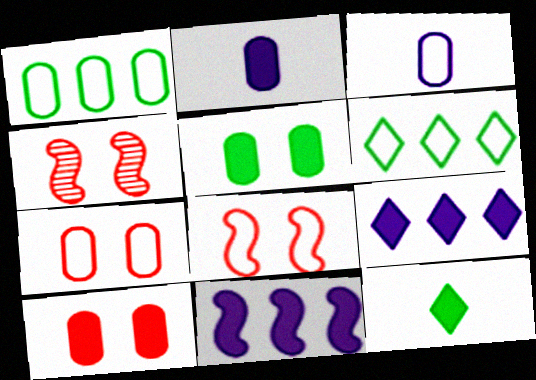[[1, 3, 7], 
[2, 4, 6], 
[3, 6, 8], 
[10, 11, 12]]